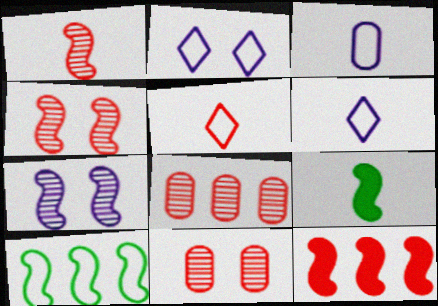[[2, 8, 9], 
[5, 11, 12]]